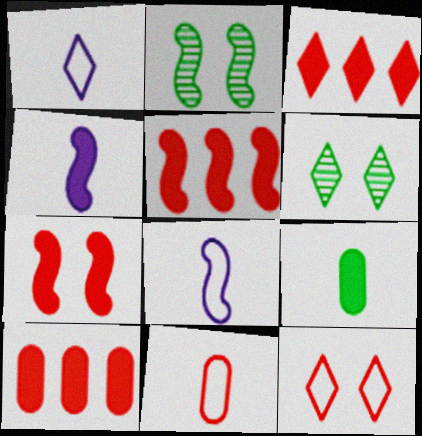[[1, 2, 10], 
[1, 3, 6], 
[2, 5, 8], 
[3, 5, 10], 
[6, 8, 10]]